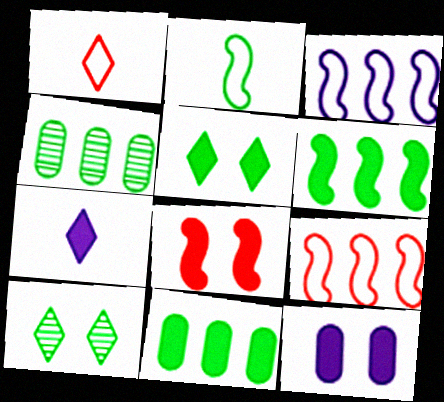[[2, 4, 5], 
[2, 10, 11], 
[5, 8, 12], 
[7, 8, 11]]